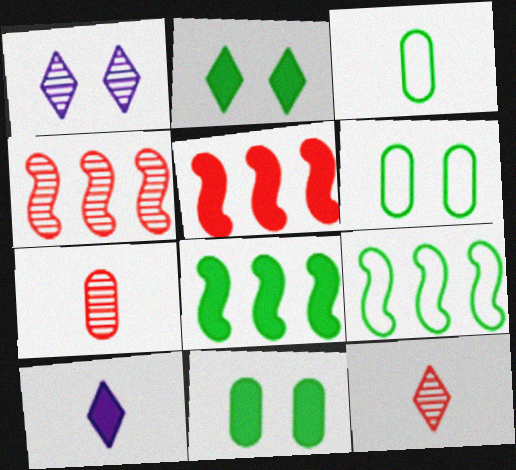[[1, 3, 5], 
[4, 6, 10], 
[5, 10, 11]]